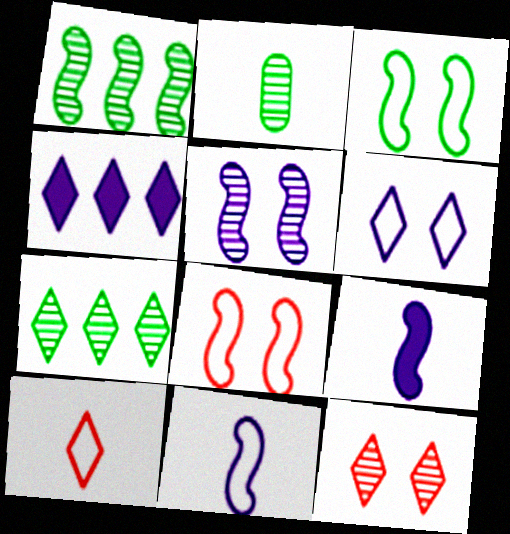[[1, 8, 9], 
[2, 4, 8], 
[2, 9, 10]]